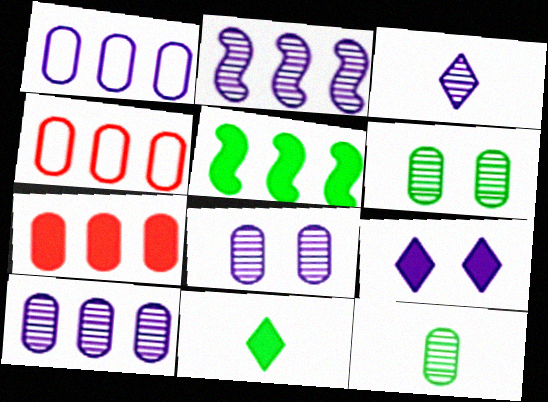[[2, 3, 8]]